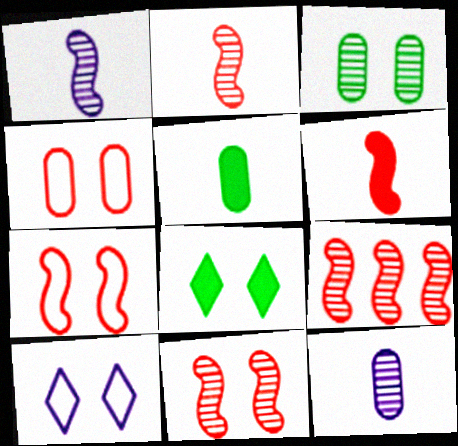[[2, 9, 11], 
[5, 9, 10], 
[6, 7, 9]]